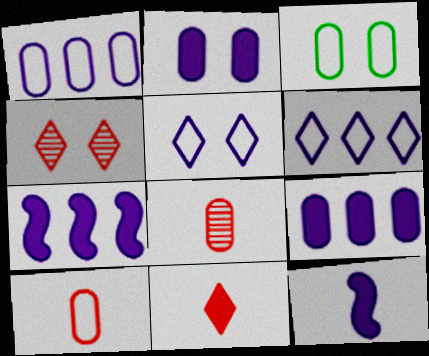[[1, 3, 10], 
[3, 8, 9]]